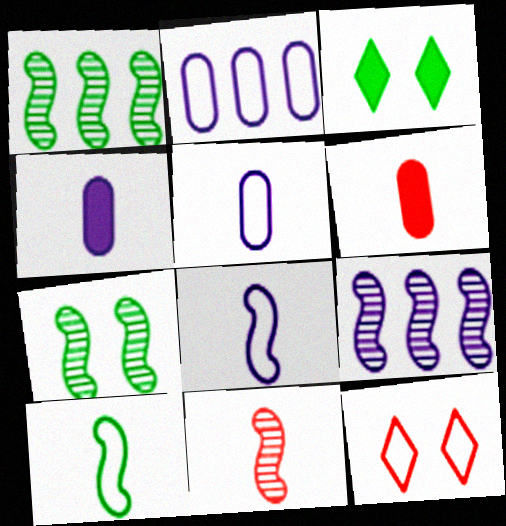[[1, 4, 12], 
[2, 3, 11], 
[2, 10, 12], 
[7, 9, 11]]